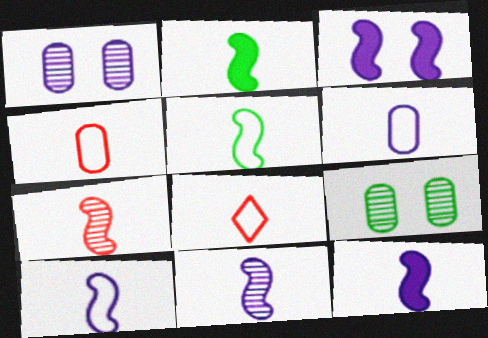[[2, 7, 10], 
[5, 6, 8], 
[5, 7, 12], 
[10, 11, 12]]